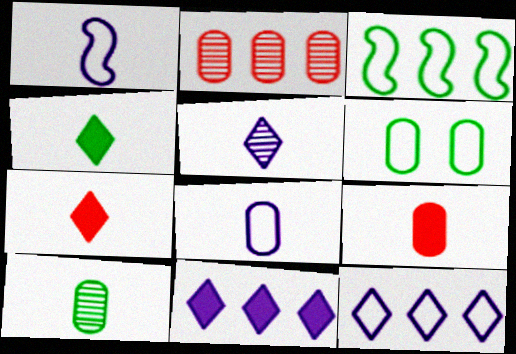[[1, 7, 10], 
[2, 3, 11], 
[8, 9, 10]]